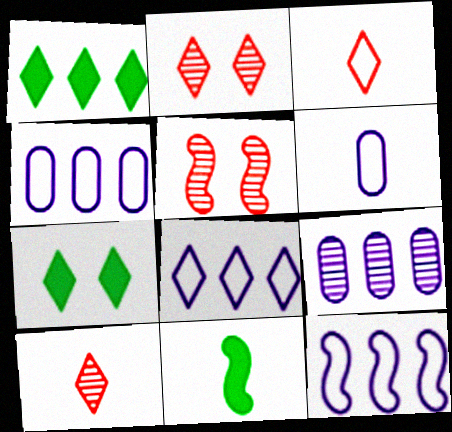[[1, 5, 6], 
[2, 4, 11], 
[4, 8, 12], 
[5, 11, 12], 
[6, 10, 11], 
[7, 8, 10]]